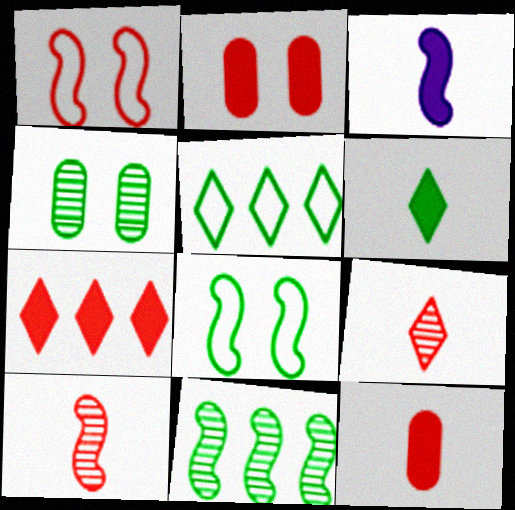[[1, 3, 11], 
[3, 6, 12]]